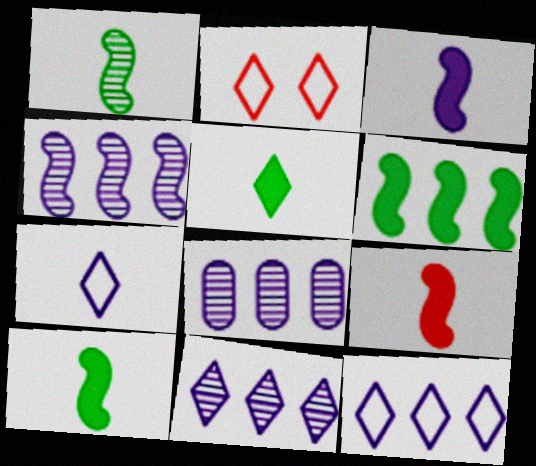[[2, 5, 11], 
[2, 8, 10], 
[3, 9, 10], 
[4, 8, 11]]